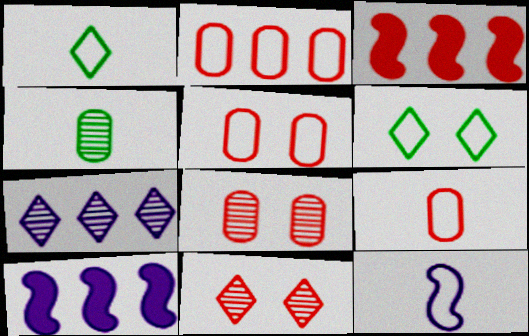[[1, 8, 10], 
[1, 9, 12], 
[2, 5, 9], 
[2, 6, 12], 
[3, 9, 11]]